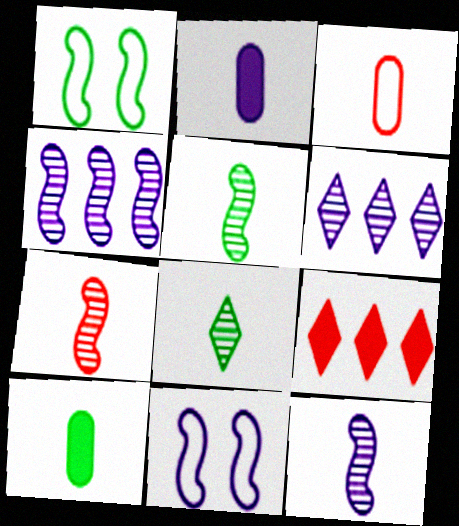[[2, 6, 11], 
[5, 7, 12]]